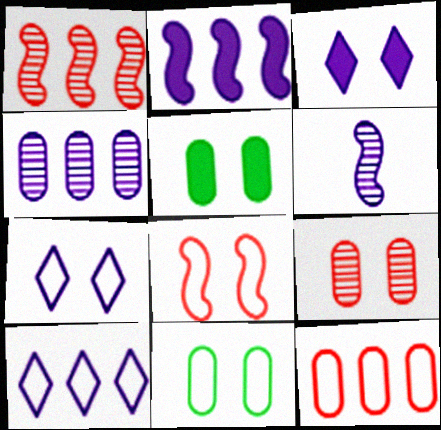[[2, 4, 10], 
[7, 8, 11]]